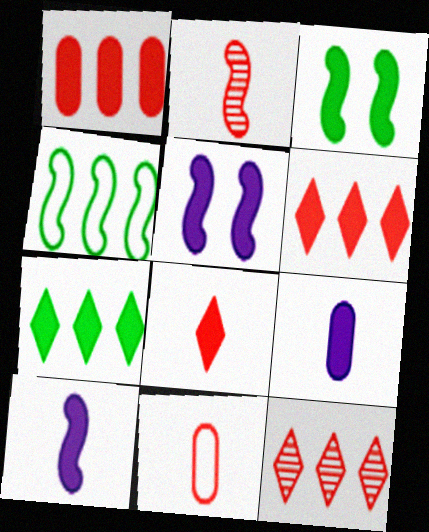[[2, 4, 5], 
[2, 8, 11], 
[3, 6, 9]]